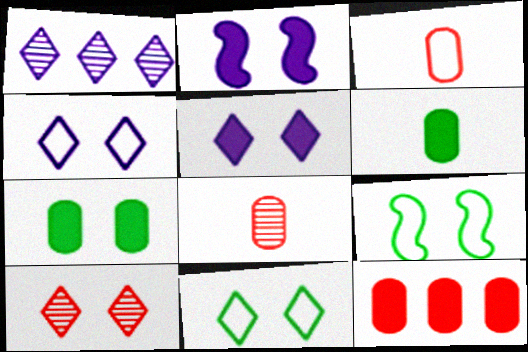[[5, 10, 11]]